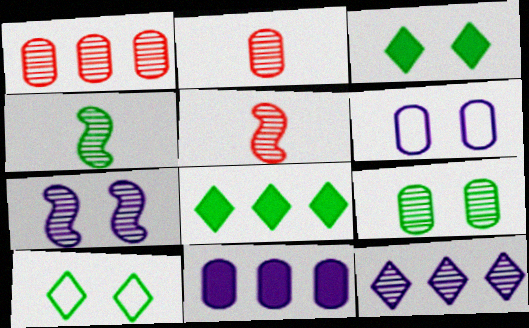[[5, 6, 8], 
[5, 9, 12], 
[5, 10, 11]]